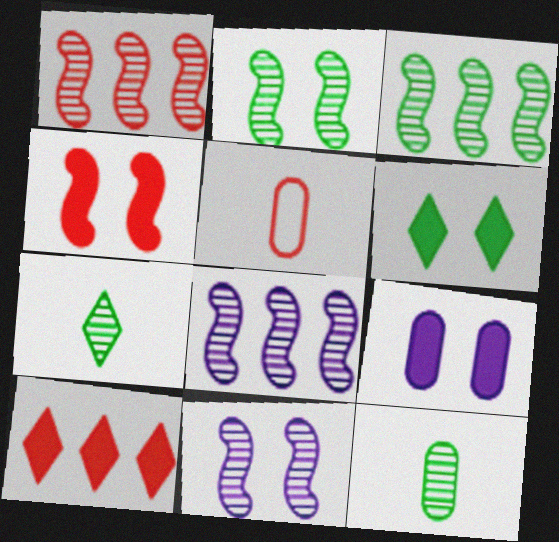[[1, 3, 8], 
[4, 6, 9], 
[5, 6, 8]]